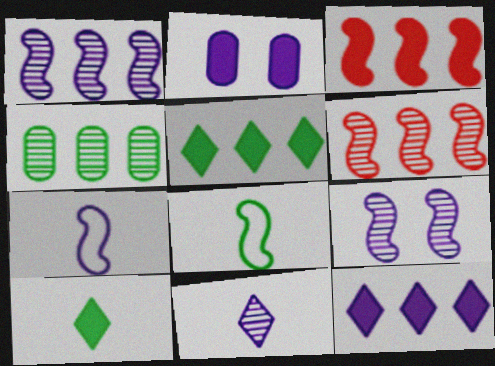[[2, 3, 10], 
[3, 8, 9]]